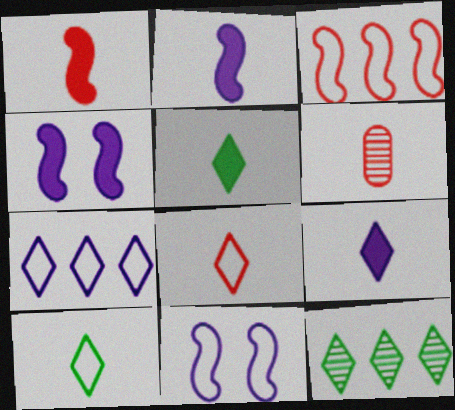[[1, 6, 8], 
[2, 6, 10]]